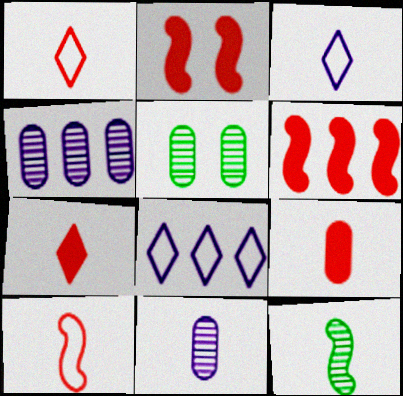[[3, 5, 6], 
[3, 9, 12]]